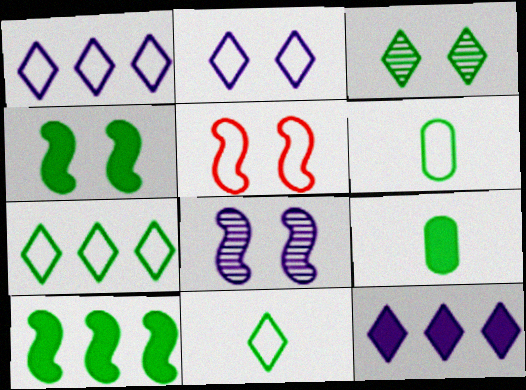[[1, 5, 6], 
[3, 6, 10], 
[4, 5, 8]]